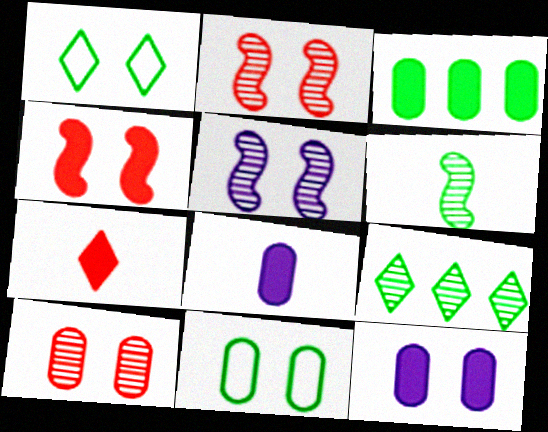[[1, 2, 12], 
[1, 3, 6], 
[10, 11, 12]]